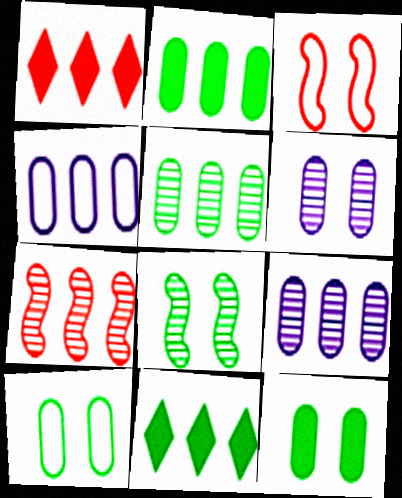[[4, 7, 11]]